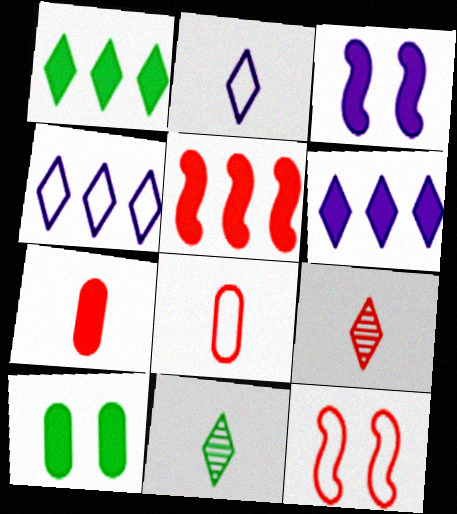[[1, 3, 7]]